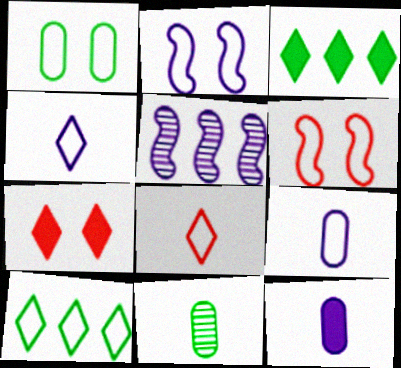[[6, 9, 10]]